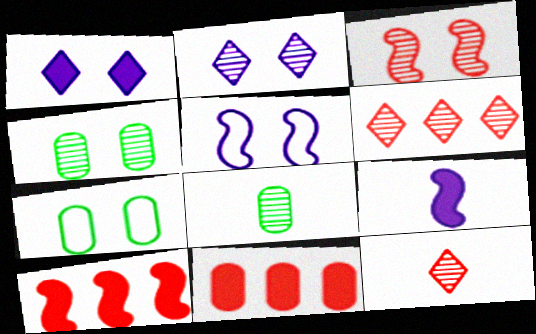[[1, 3, 7], 
[2, 3, 4], 
[6, 7, 9]]